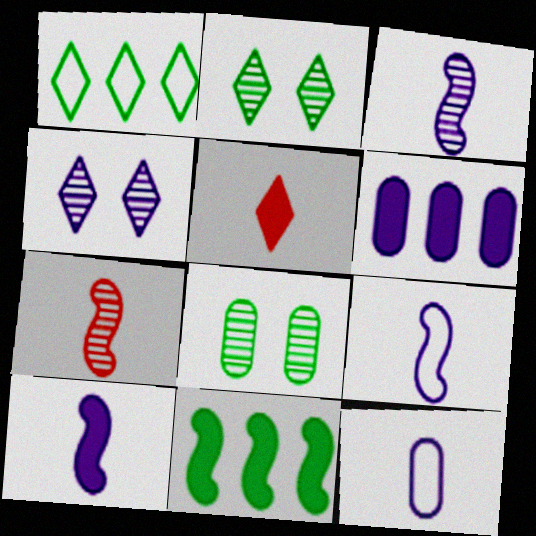[[1, 4, 5], 
[3, 9, 10], 
[4, 6, 9]]